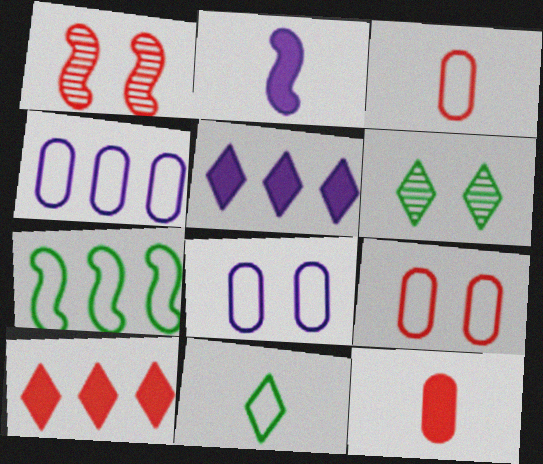[[1, 2, 7], 
[1, 3, 10]]